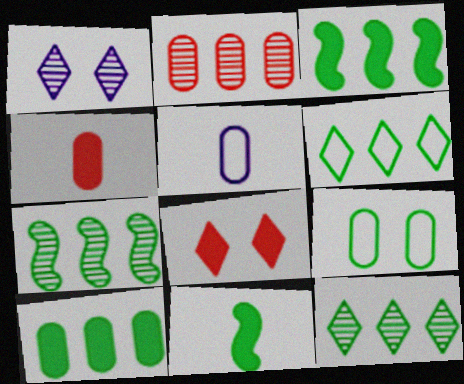[[5, 7, 8], 
[6, 7, 10], 
[9, 11, 12]]